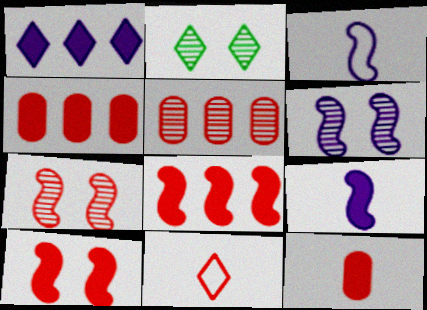[[1, 2, 11], 
[2, 3, 4], 
[4, 7, 11], 
[5, 10, 11]]